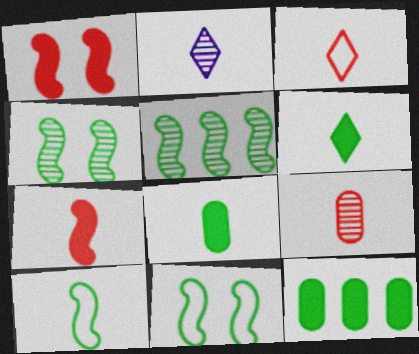[[2, 3, 6], 
[3, 7, 9]]